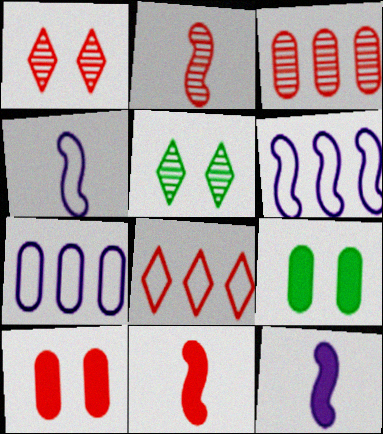[[1, 2, 3], 
[2, 8, 10], 
[5, 7, 11]]